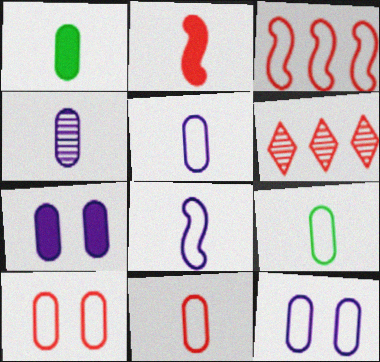[[1, 4, 11], 
[2, 6, 10], 
[5, 9, 11]]